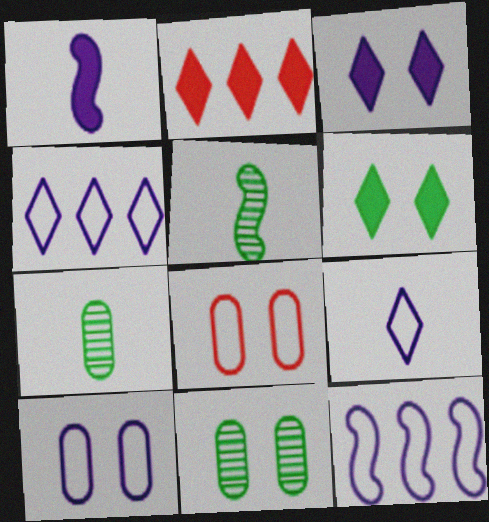[[2, 5, 10], 
[9, 10, 12]]